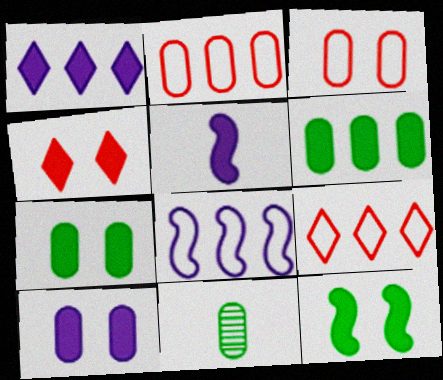[[1, 5, 10], 
[2, 10, 11], 
[4, 5, 6], 
[4, 8, 11], 
[4, 10, 12]]